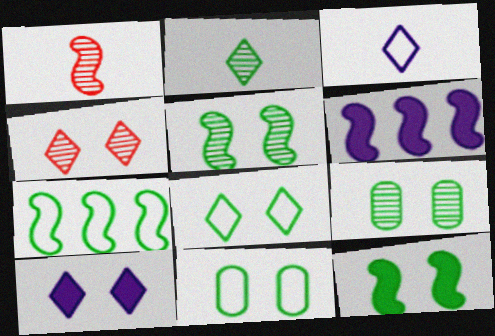[[4, 8, 10], 
[8, 9, 12]]